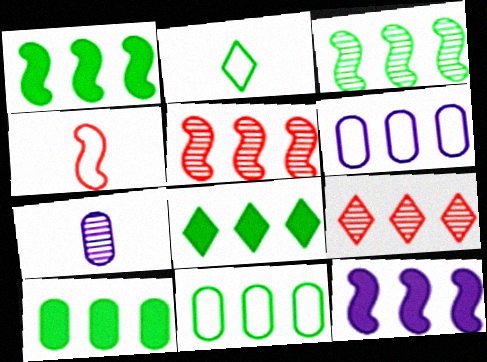[[1, 6, 9], 
[1, 8, 10], 
[3, 8, 11], 
[5, 6, 8], 
[9, 11, 12]]